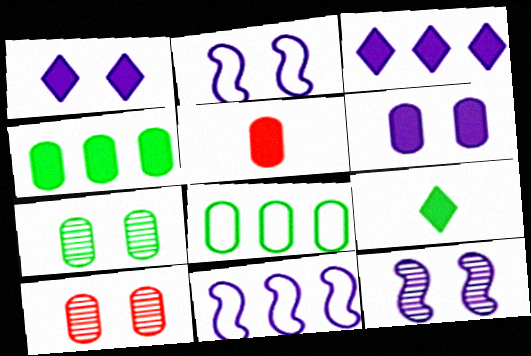[[4, 5, 6], 
[9, 10, 11]]